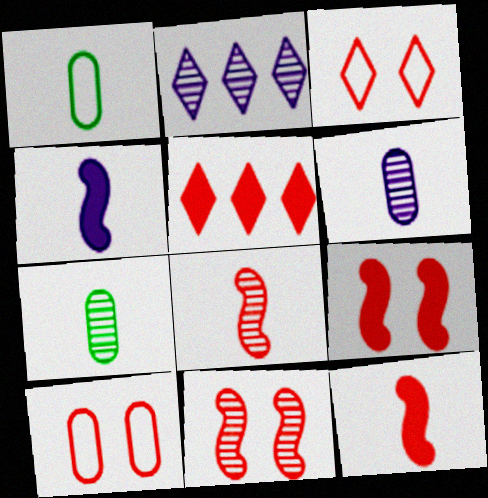[[1, 2, 9], 
[2, 7, 11], 
[5, 8, 10]]